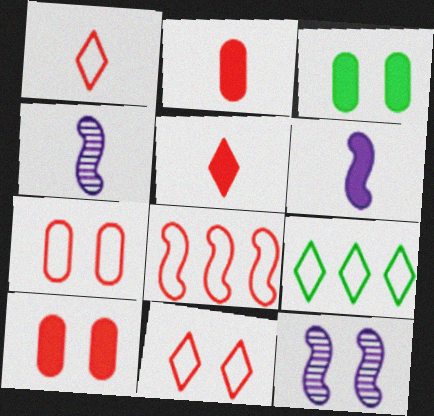[[1, 7, 8], 
[2, 9, 12], 
[3, 11, 12], 
[4, 9, 10]]